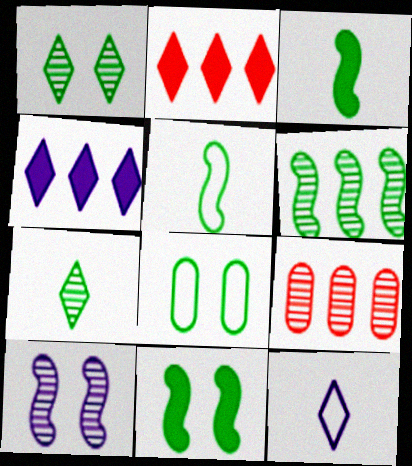[[1, 2, 12], 
[1, 8, 11], 
[5, 6, 11], 
[7, 9, 10], 
[9, 11, 12]]